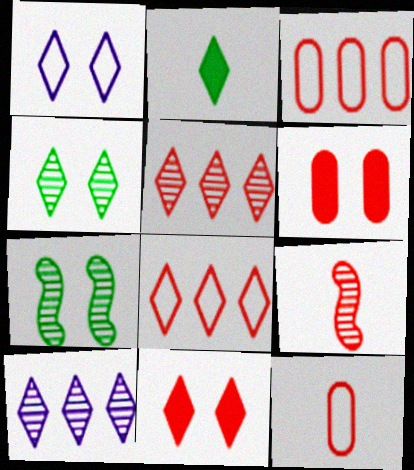[[1, 2, 5], 
[1, 4, 11], 
[1, 6, 7], 
[3, 9, 11], 
[6, 8, 9]]